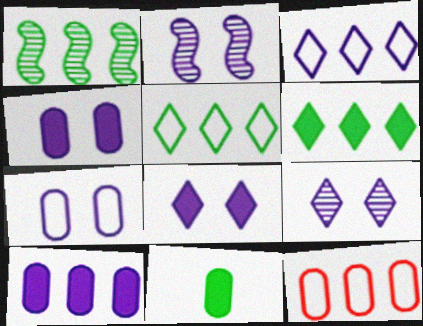[[2, 7, 8]]